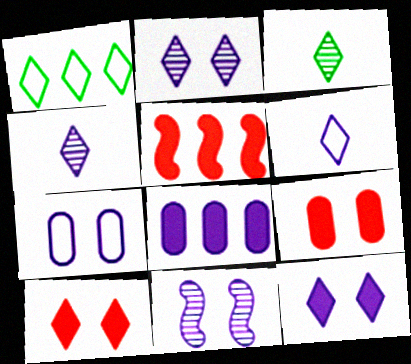[[1, 4, 10], 
[3, 5, 7], 
[6, 8, 11], 
[7, 11, 12]]